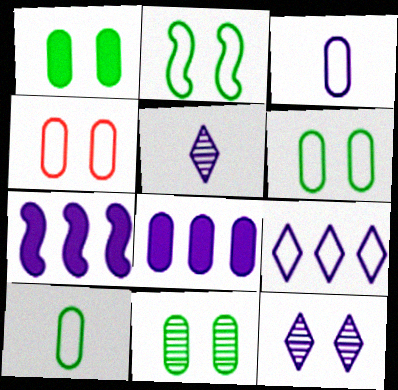[[1, 6, 11], 
[3, 7, 12]]